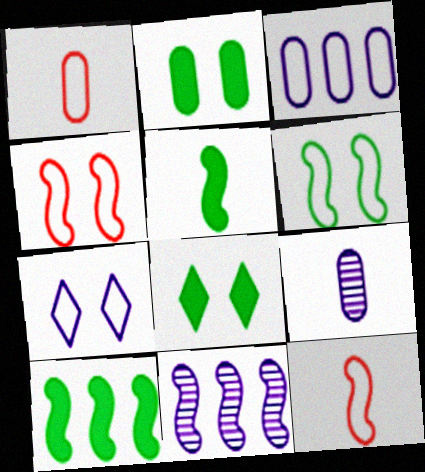[[1, 8, 11], 
[4, 5, 11]]